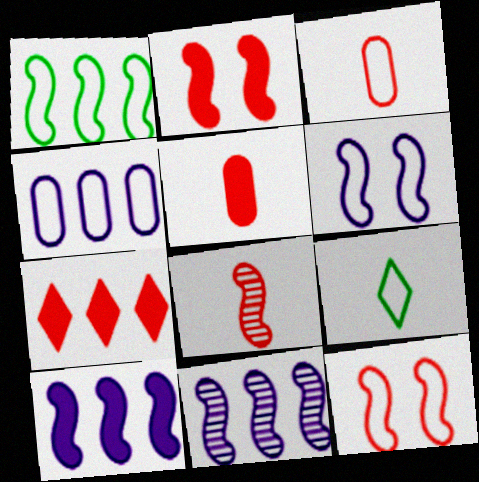[[2, 5, 7], 
[4, 9, 12]]